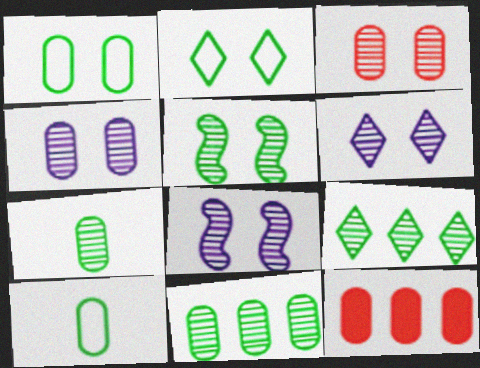[[3, 5, 6], 
[4, 6, 8], 
[4, 10, 12], 
[5, 7, 9]]